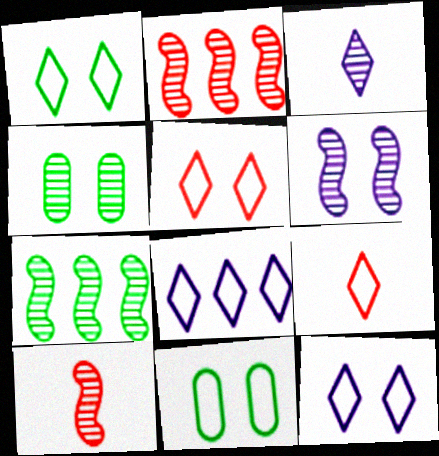[[1, 5, 12], 
[1, 8, 9], 
[2, 3, 4], 
[6, 7, 10]]